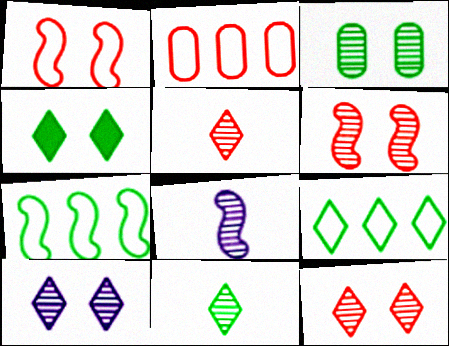[[2, 4, 8], 
[3, 6, 10], 
[4, 9, 11]]